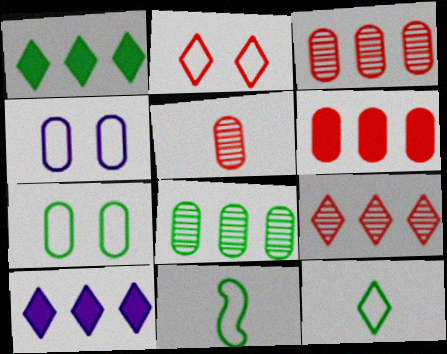[]